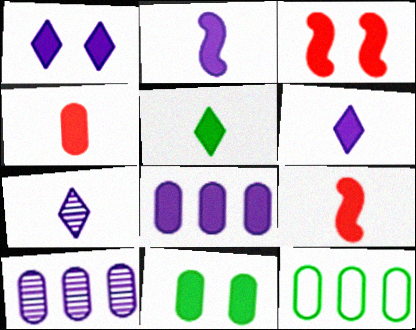[[1, 2, 8], 
[1, 3, 11], 
[2, 4, 5], 
[3, 5, 8], 
[3, 7, 12], 
[4, 8, 11]]